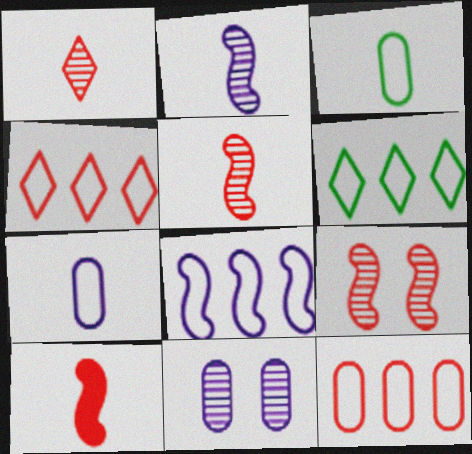[[6, 8, 12], 
[6, 10, 11]]